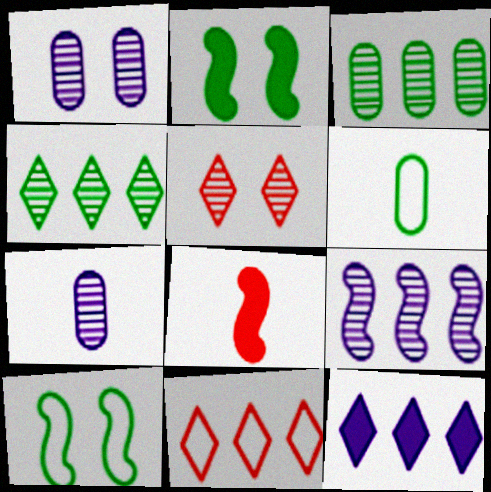[[2, 4, 6], 
[2, 7, 11], 
[4, 11, 12], 
[8, 9, 10]]